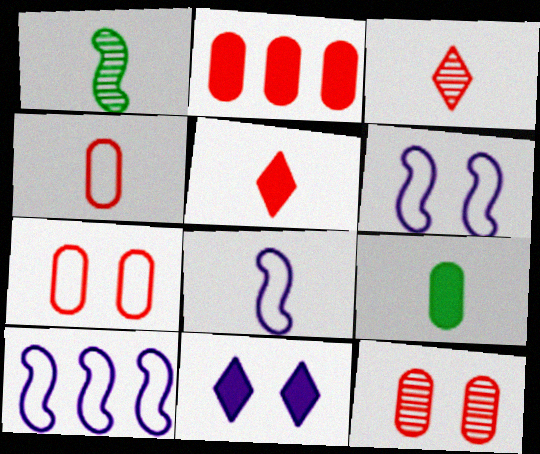[[2, 4, 12], 
[3, 8, 9], 
[6, 8, 10]]